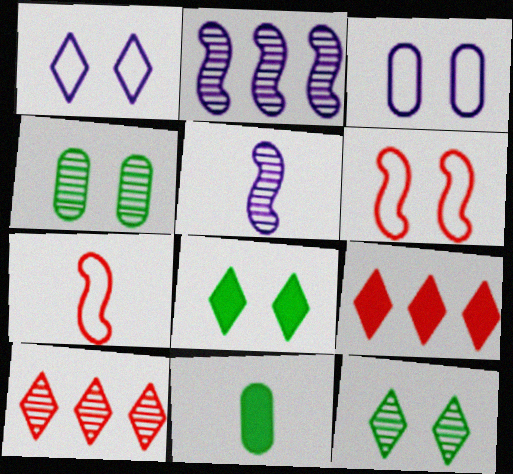[[4, 5, 10]]